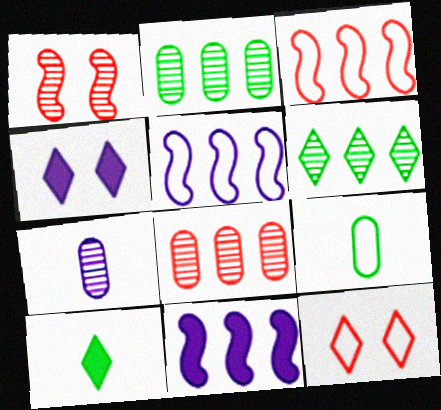[[1, 6, 7], 
[4, 5, 7], 
[5, 9, 12]]